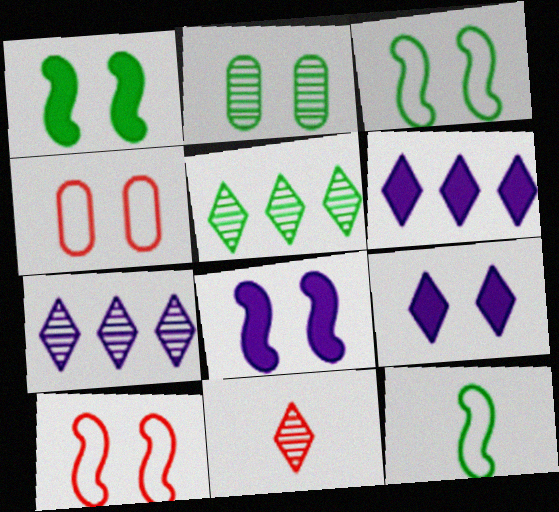[[2, 9, 10]]